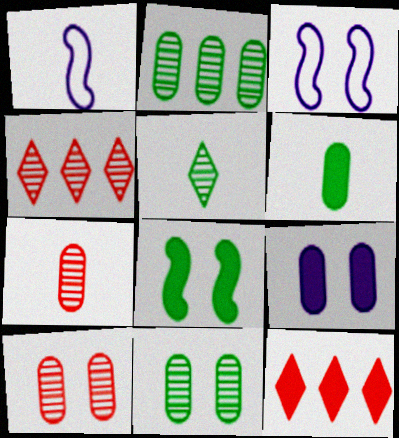[[1, 11, 12], 
[3, 4, 6]]